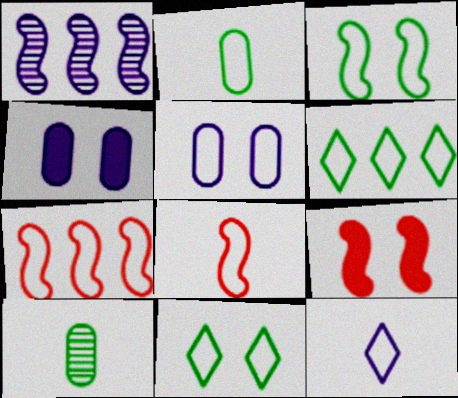[[1, 4, 12], 
[2, 3, 6], 
[2, 8, 12], 
[5, 6, 8]]